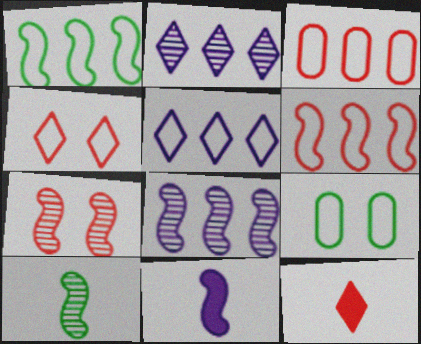[[1, 3, 5], 
[1, 7, 11], 
[3, 7, 12], 
[7, 8, 10], 
[8, 9, 12]]